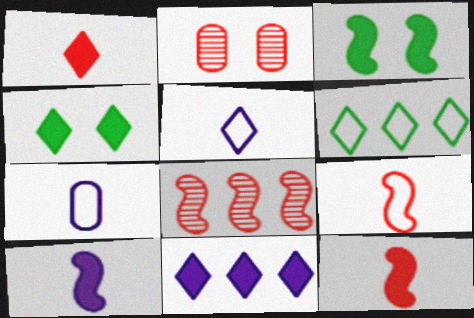[[1, 4, 11], 
[2, 6, 10], 
[4, 7, 8]]